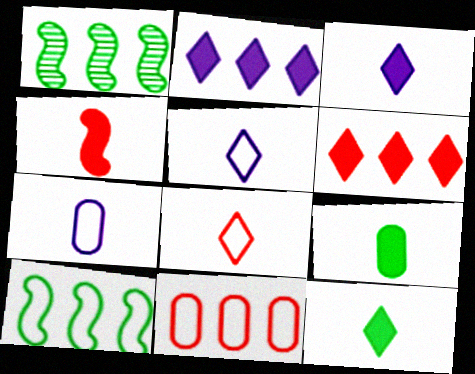[[1, 2, 11], 
[3, 4, 9]]